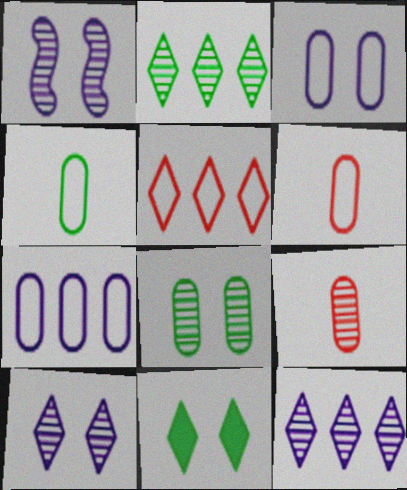[[1, 2, 9]]